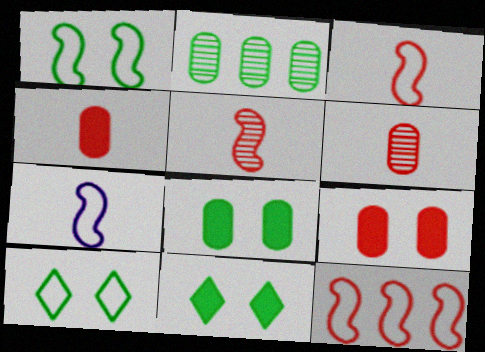[[1, 7, 12]]